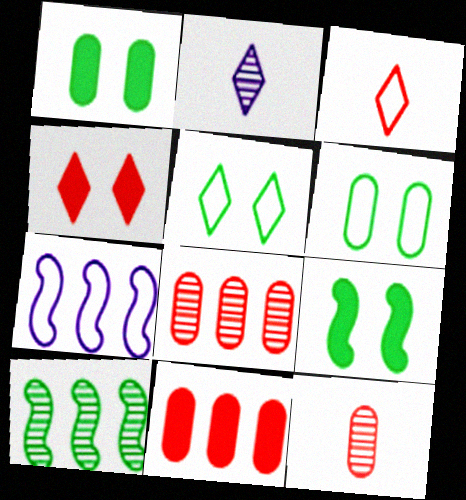[[3, 6, 7]]